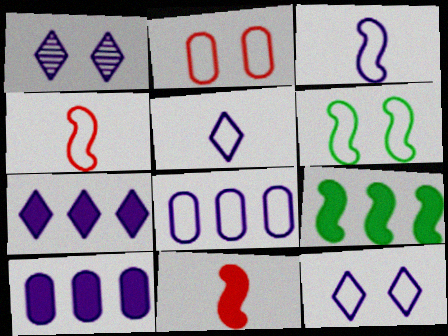[[1, 3, 10], 
[1, 5, 7], 
[2, 6, 12], 
[3, 8, 12]]